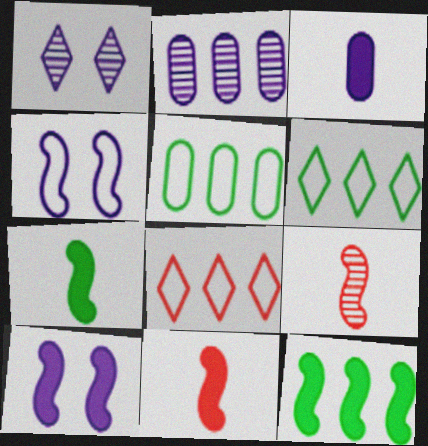[[1, 5, 11], 
[2, 8, 12], 
[4, 9, 12], 
[10, 11, 12]]